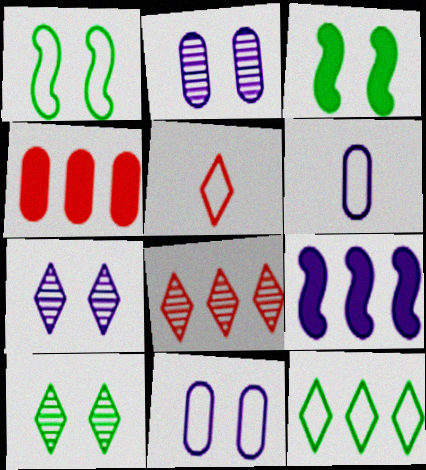[[3, 6, 8], 
[6, 7, 9]]